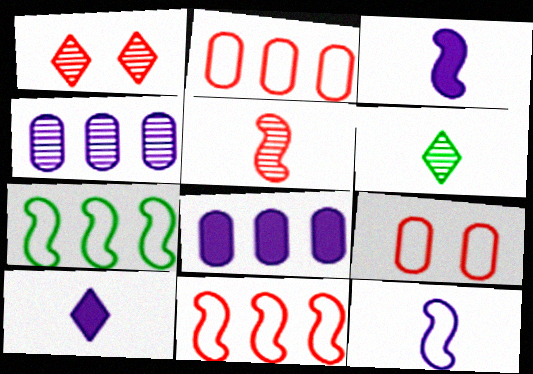[]